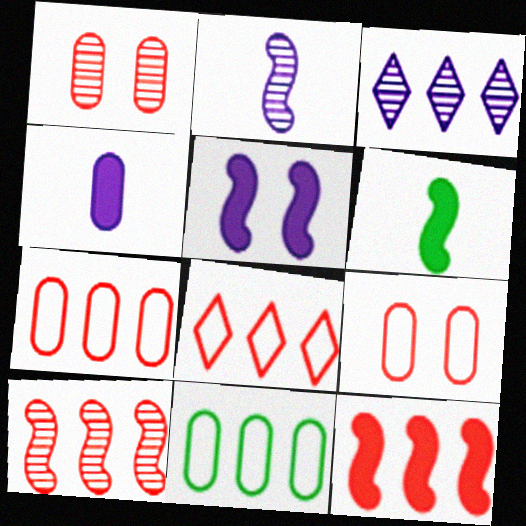[[1, 4, 11], 
[3, 6, 9], 
[3, 11, 12], 
[5, 6, 12]]